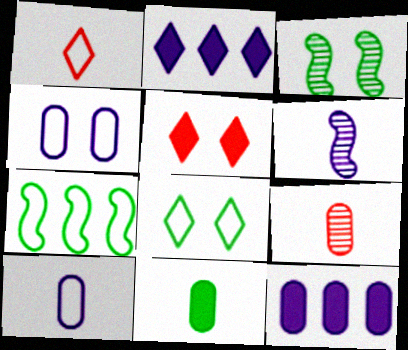[[1, 3, 12], 
[1, 4, 7], 
[1, 6, 11], 
[2, 4, 6], 
[3, 4, 5], 
[9, 10, 11]]